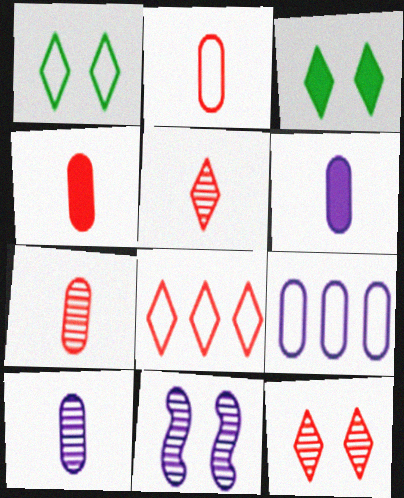[[2, 4, 7]]